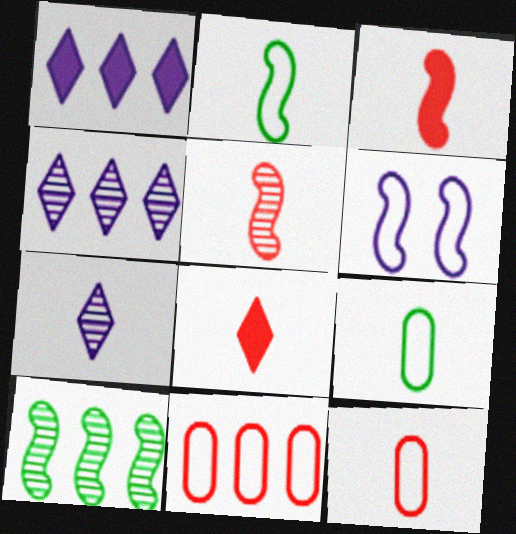[[1, 10, 11], 
[3, 6, 10], 
[3, 7, 9], 
[5, 8, 12]]